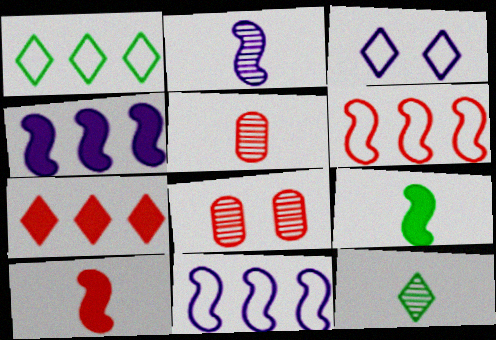[[2, 5, 12], 
[3, 7, 12]]